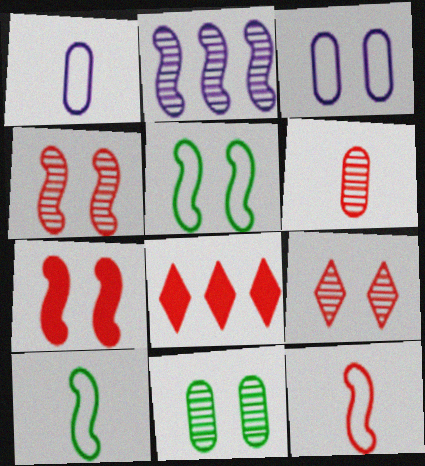[[2, 7, 10]]